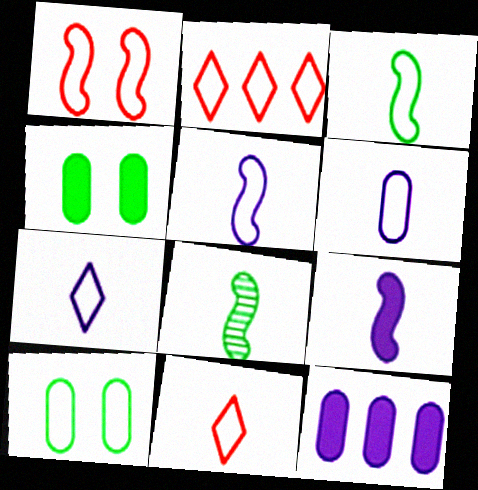[[2, 5, 10], 
[3, 6, 11], 
[5, 6, 7]]